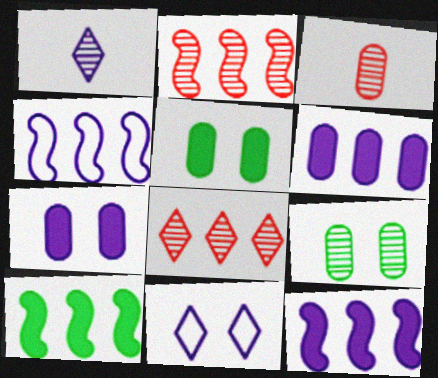[[1, 2, 9], 
[1, 4, 7], 
[2, 4, 10], 
[3, 10, 11]]